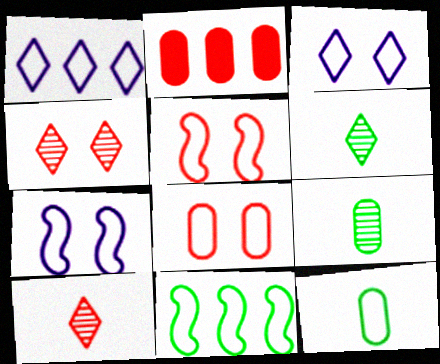[[1, 5, 12], 
[2, 5, 10], 
[2, 6, 7]]